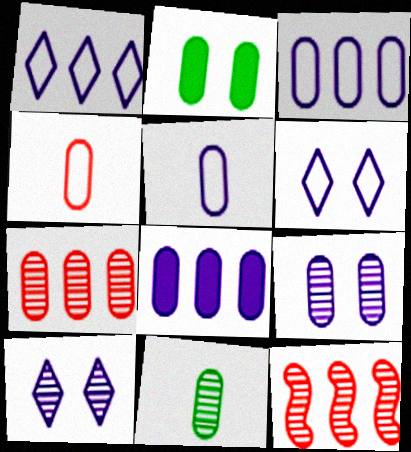[[2, 5, 7], 
[5, 8, 9], 
[7, 9, 11], 
[10, 11, 12]]